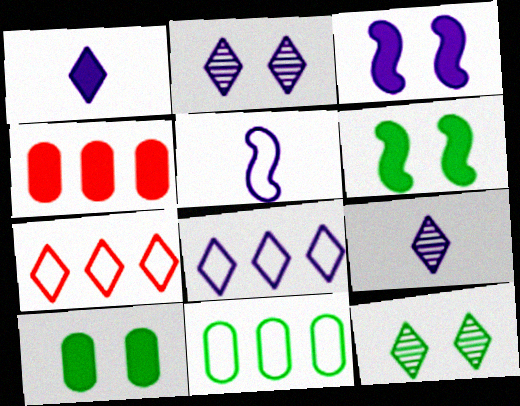[[1, 2, 8], 
[1, 4, 6], 
[1, 7, 12], 
[4, 5, 12]]